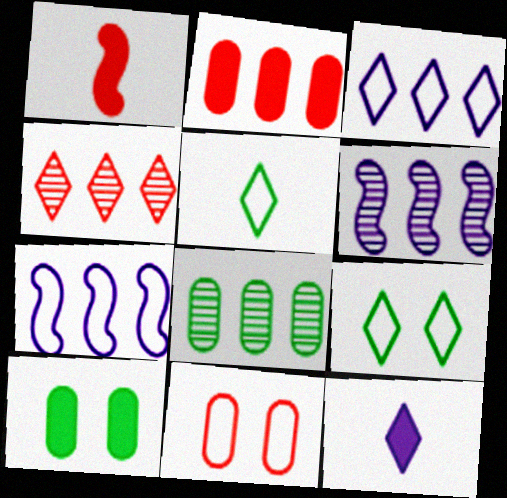[[1, 4, 11], 
[4, 6, 8], 
[4, 9, 12], 
[5, 7, 11]]